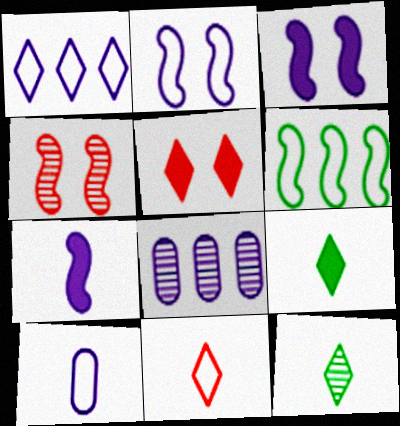[[1, 2, 10], 
[1, 5, 12], 
[4, 6, 7], 
[4, 8, 12]]